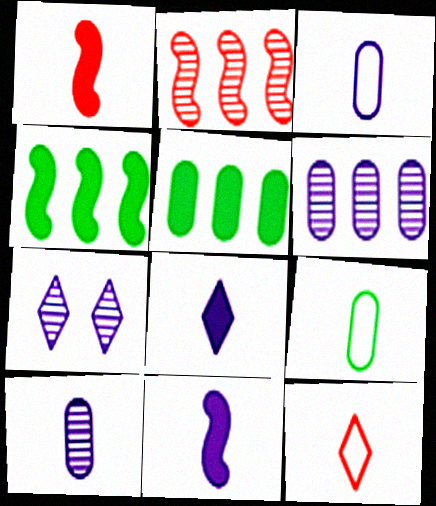[]